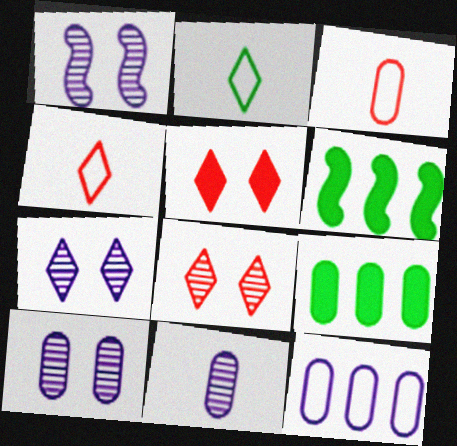[[1, 4, 9], 
[1, 7, 10], 
[3, 6, 7], 
[3, 9, 10], 
[4, 6, 10]]